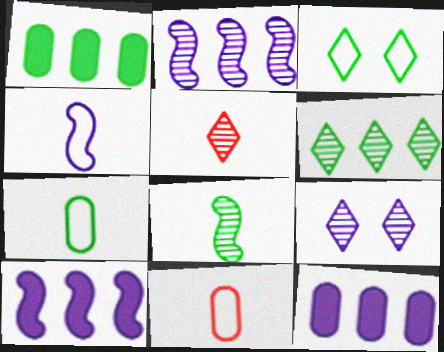[[1, 3, 8], 
[4, 9, 12], 
[5, 6, 9]]